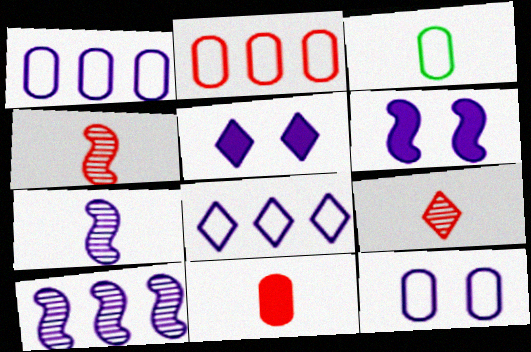[[1, 5, 7], 
[2, 3, 12]]